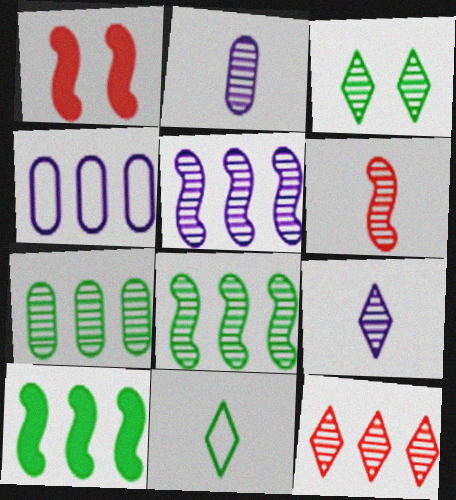[[3, 9, 12], 
[4, 10, 12], 
[5, 7, 12]]